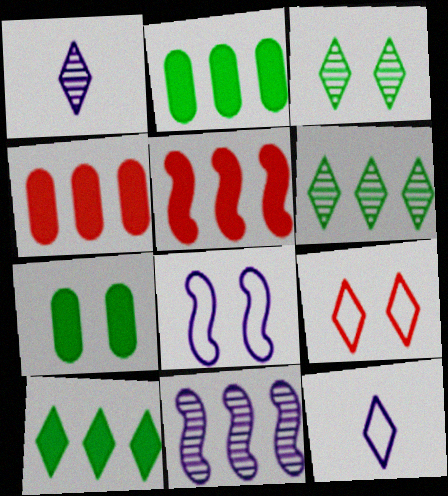[[1, 9, 10]]